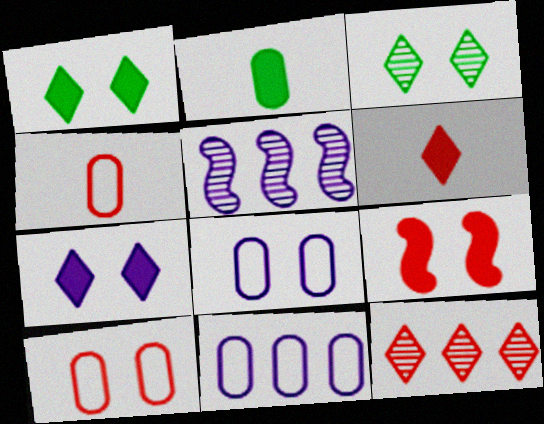[[1, 4, 5], 
[3, 8, 9], 
[4, 9, 12]]